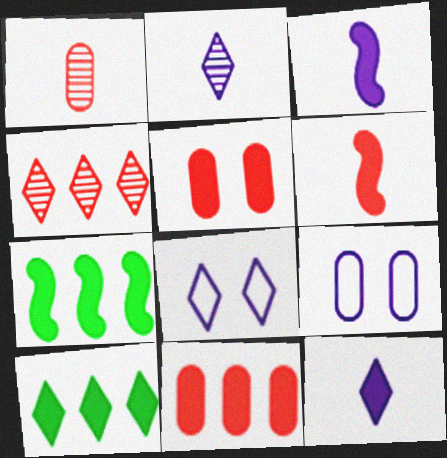[[1, 7, 8], 
[3, 5, 10], 
[5, 7, 12]]